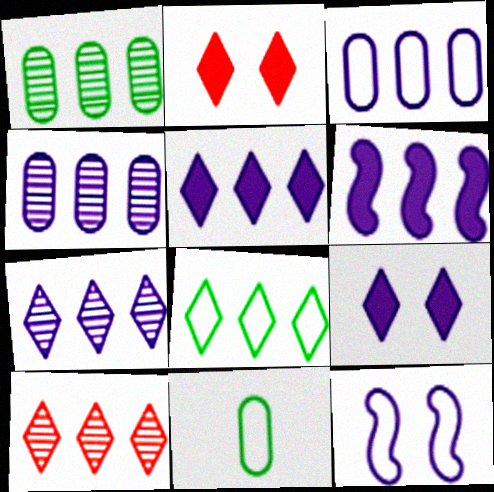[[3, 6, 7], 
[5, 8, 10]]